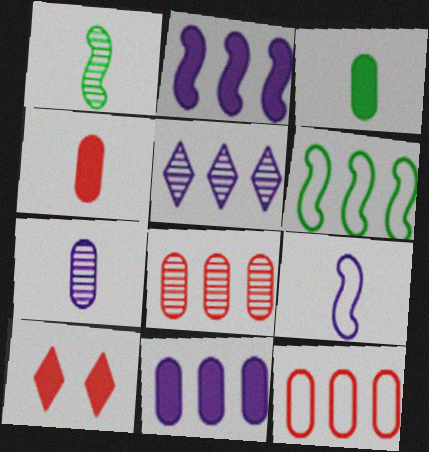[[2, 3, 10], 
[6, 7, 10]]